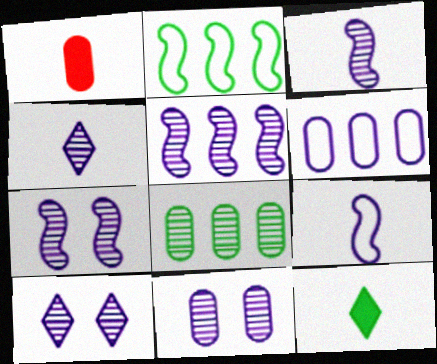[[1, 2, 10], 
[3, 5, 7], 
[4, 5, 11], 
[7, 10, 11]]